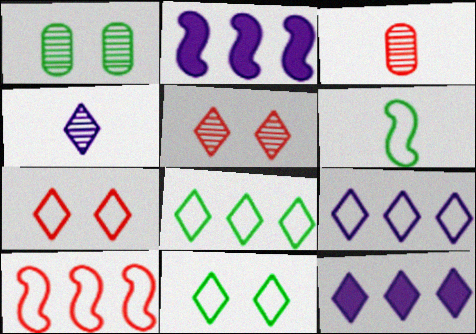[[2, 3, 11]]